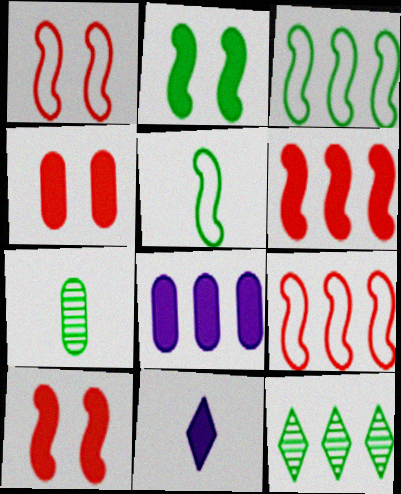[[8, 9, 12]]